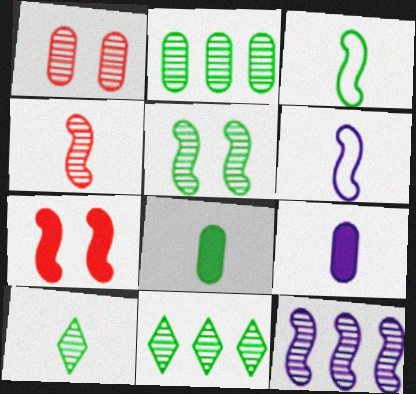[[1, 10, 12], 
[2, 5, 10], 
[3, 7, 12], 
[3, 8, 10], 
[4, 5, 12]]